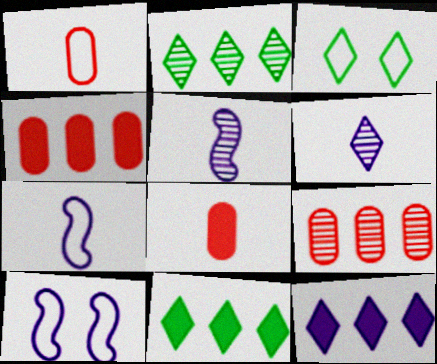[[2, 8, 10], 
[3, 4, 5]]